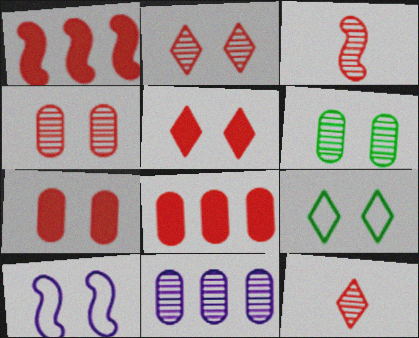[[5, 6, 10]]